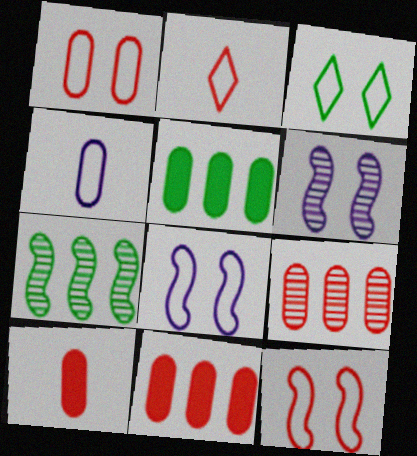[[1, 3, 8], 
[1, 9, 10], 
[2, 5, 6]]